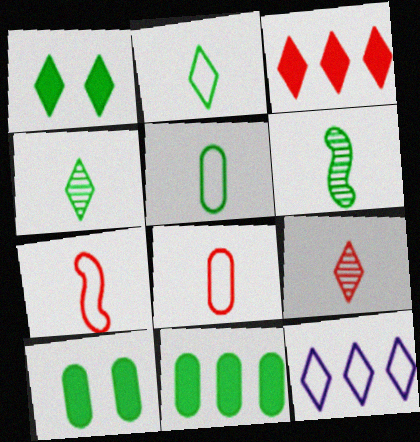[[1, 9, 12]]